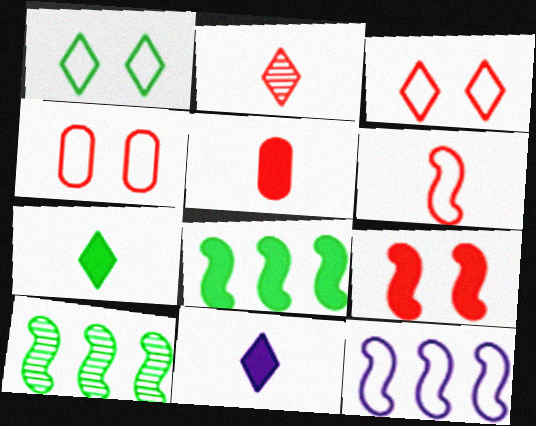[[2, 5, 6], 
[4, 10, 11]]